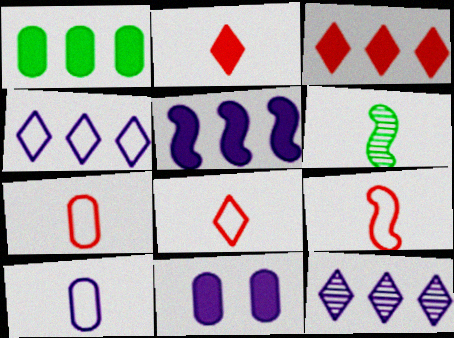[[1, 3, 5], 
[2, 6, 10], 
[7, 8, 9]]